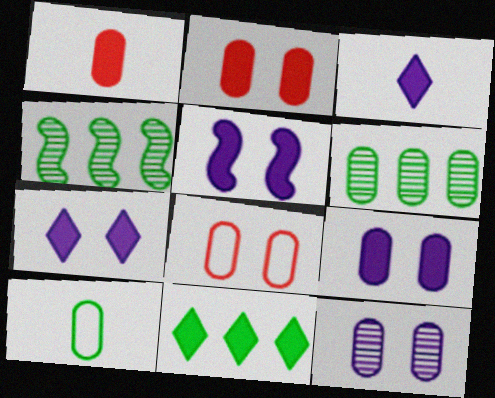[[1, 5, 11], 
[3, 4, 8], 
[5, 7, 9]]